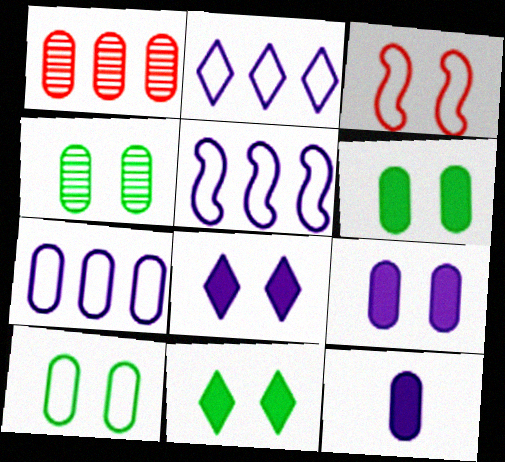[[1, 10, 12], 
[2, 5, 7], 
[3, 4, 8], 
[4, 6, 10]]